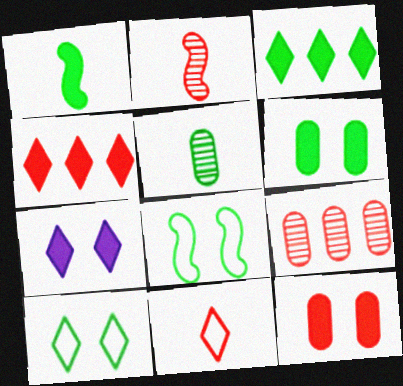[[1, 3, 6], 
[3, 5, 8]]